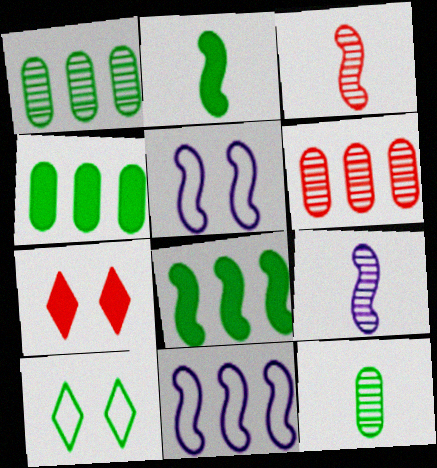[[1, 2, 10], 
[3, 5, 8], 
[7, 11, 12], 
[8, 10, 12]]